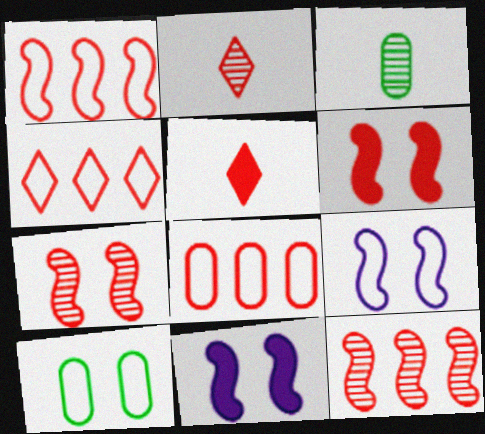[[1, 4, 8], 
[2, 6, 8], 
[3, 4, 11], 
[5, 7, 8]]